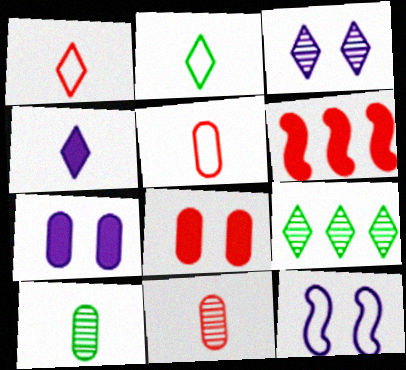[[3, 7, 12]]